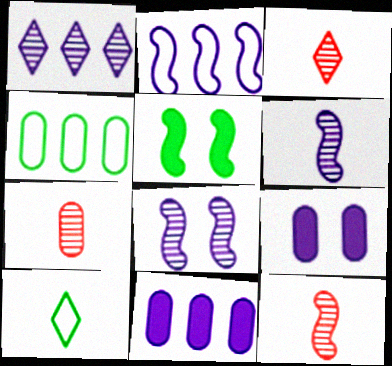[[1, 2, 11], 
[2, 5, 12], 
[3, 7, 12], 
[4, 7, 9]]